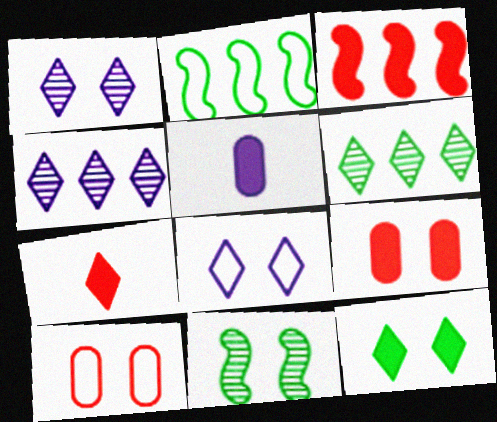[[3, 5, 12], 
[3, 7, 9], 
[6, 7, 8], 
[8, 9, 11]]